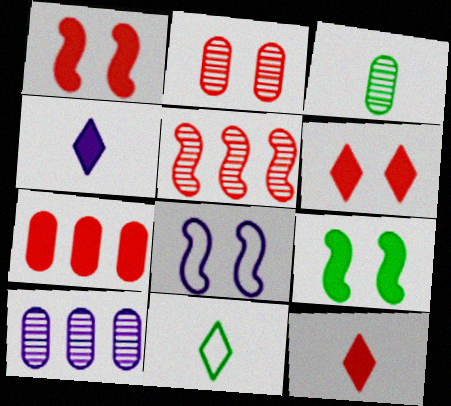[[1, 7, 12], 
[1, 10, 11], 
[2, 3, 10], 
[4, 7, 9], 
[4, 8, 10]]